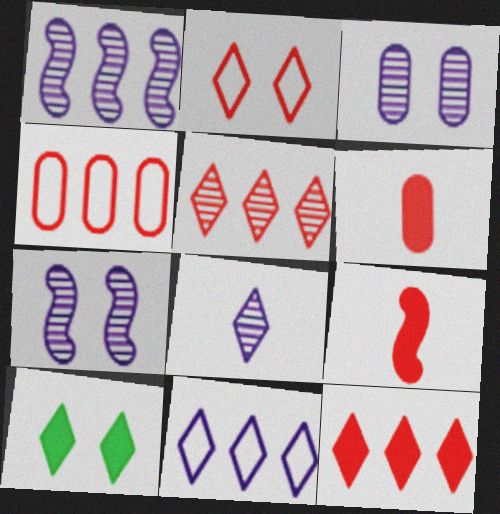[[1, 3, 8]]